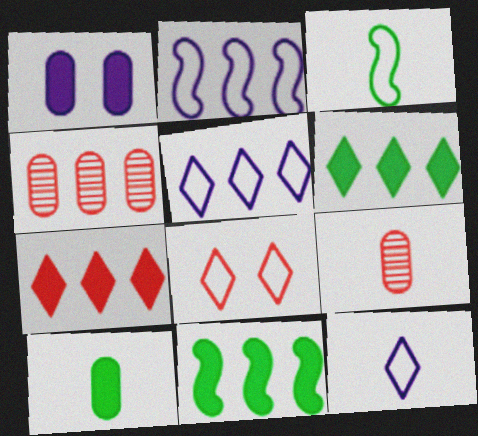[[2, 4, 6], 
[4, 5, 11]]